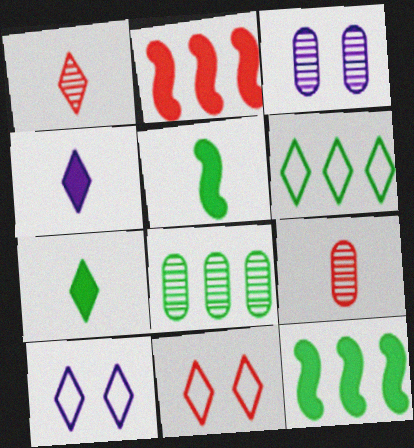[[2, 9, 11], 
[3, 8, 9], 
[6, 8, 12], 
[9, 10, 12]]